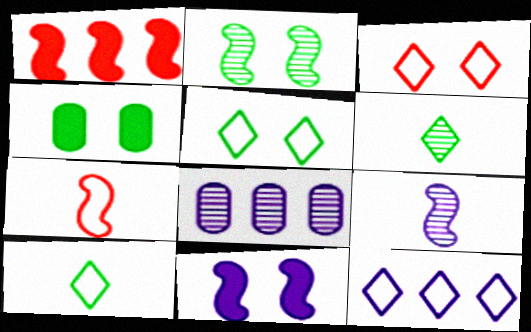[[2, 4, 5], 
[3, 10, 12]]